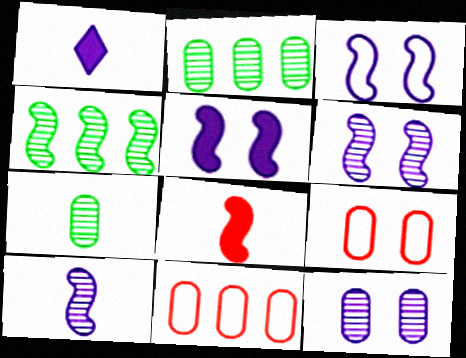[[1, 4, 9], 
[3, 4, 8], 
[3, 5, 6]]